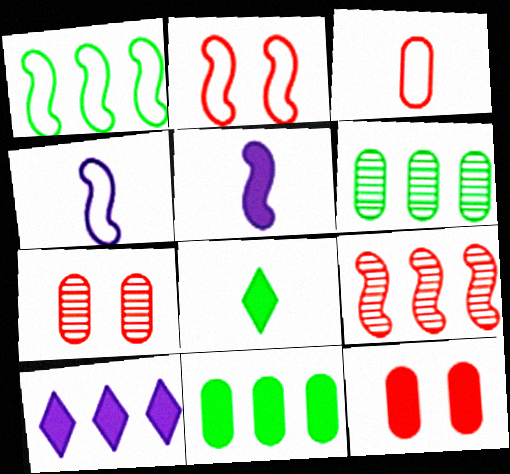[[1, 2, 4]]